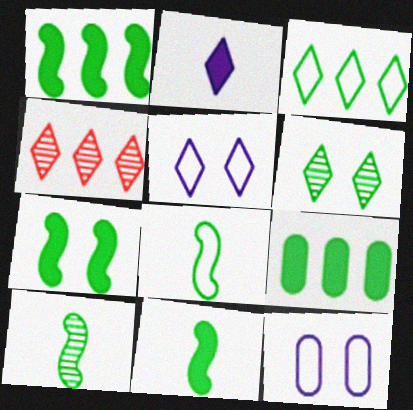[[1, 7, 11], 
[4, 11, 12], 
[6, 8, 9], 
[8, 10, 11]]